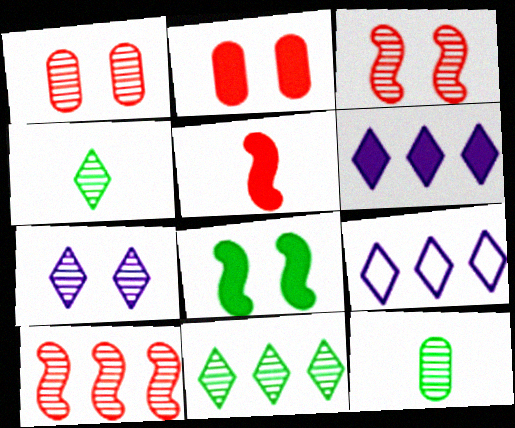[[7, 10, 12]]